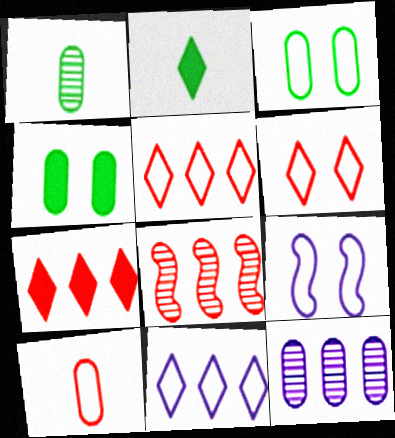[[1, 7, 9], 
[3, 6, 9], 
[4, 10, 12]]